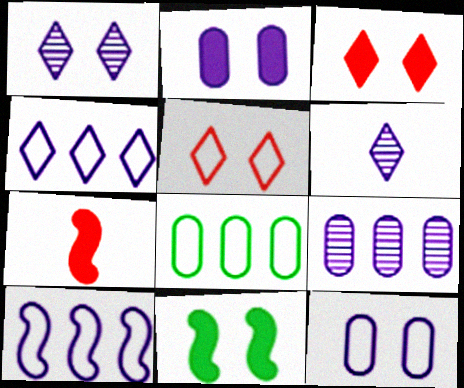[[1, 7, 8], 
[2, 3, 11], 
[2, 6, 10]]